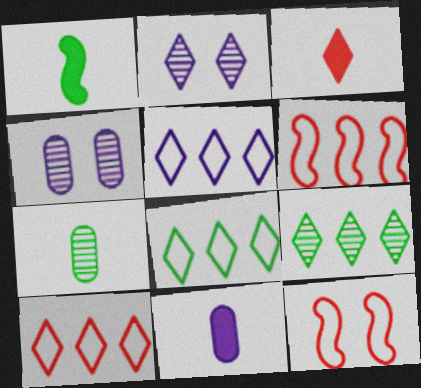[[1, 3, 11], 
[1, 4, 10], 
[2, 3, 8], 
[5, 8, 10], 
[9, 11, 12]]